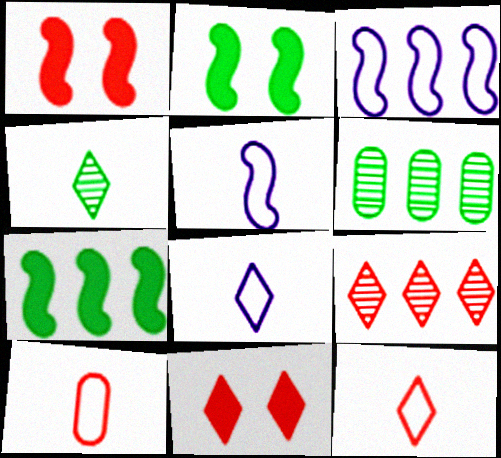[[1, 6, 8], 
[1, 9, 10], 
[5, 6, 11], 
[9, 11, 12]]